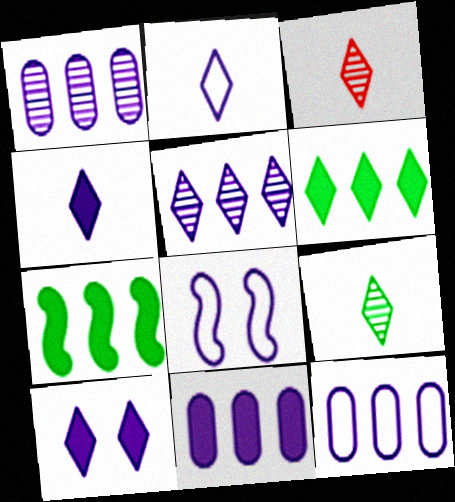[[1, 4, 8], 
[1, 11, 12], 
[2, 5, 10], 
[2, 8, 12]]